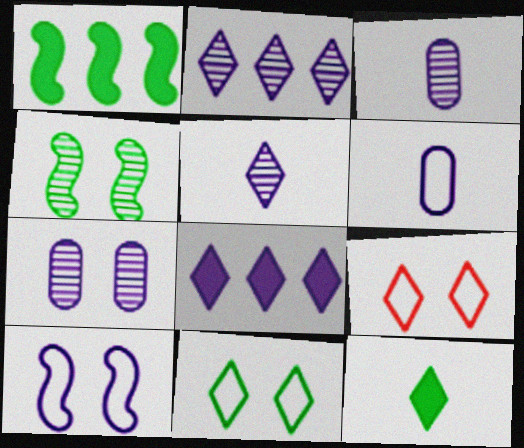[[1, 3, 9], 
[2, 9, 12], 
[3, 8, 10]]